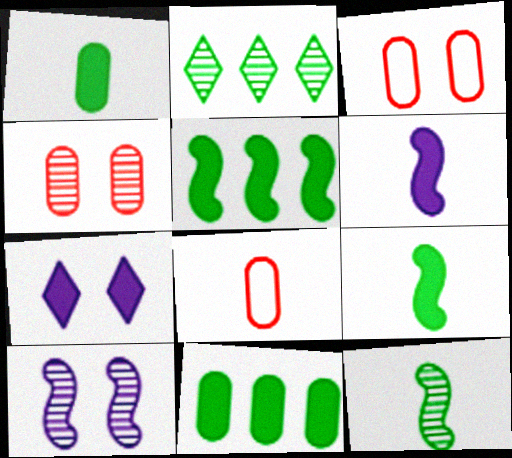[[2, 3, 6]]